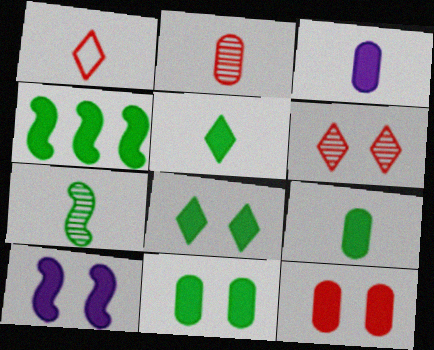[[1, 3, 7], 
[4, 5, 11], 
[4, 8, 9], 
[8, 10, 12]]